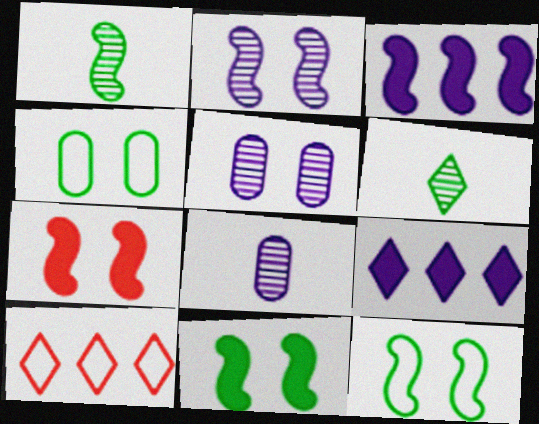[[2, 7, 12], 
[8, 10, 11]]